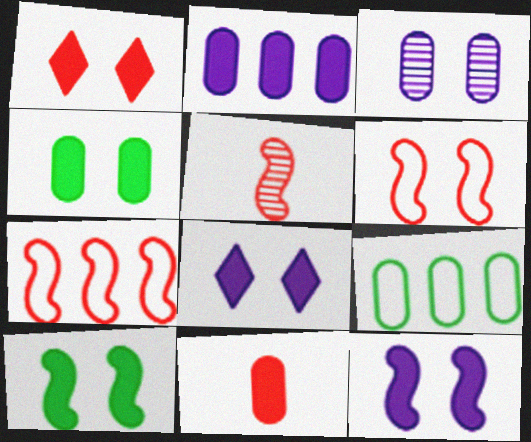[[1, 4, 12], 
[2, 4, 11], 
[3, 9, 11], 
[5, 8, 9]]